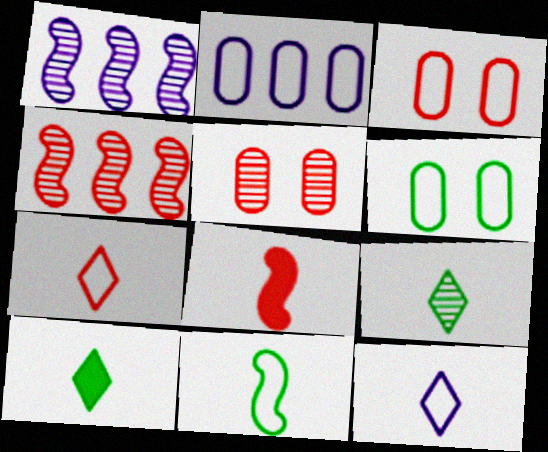[[1, 3, 10], 
[1, 5, 9]]